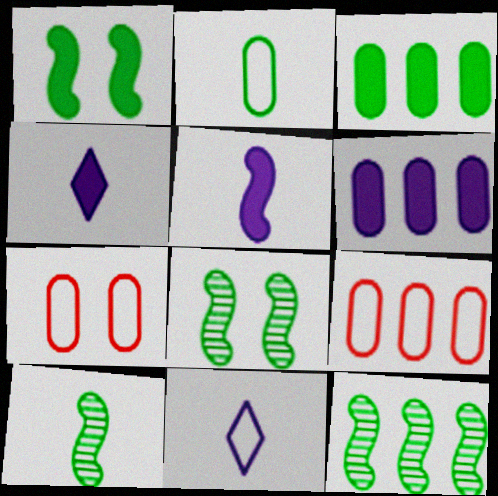[[4, 7, 12], 
[4, 8, 9], 
[8, 10, 12]]